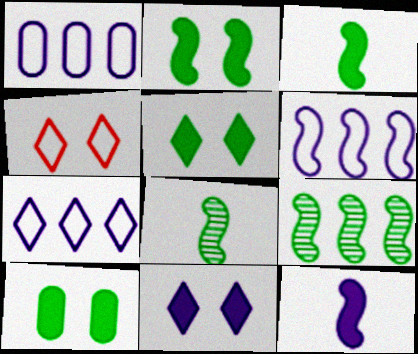[[1, 6, 7], 
[2, 5, 10]]